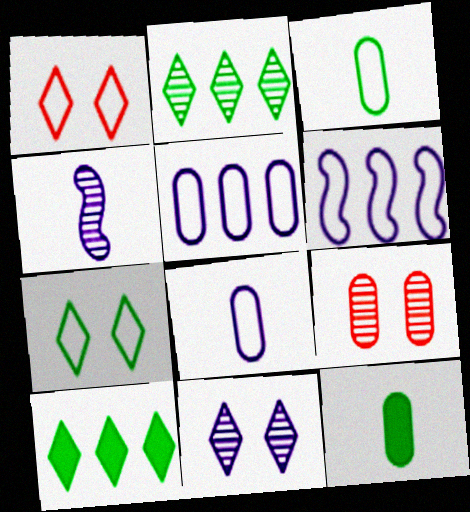[[1, 3, 6], 
[2, 4, 9], 
[5, 9, 12]]